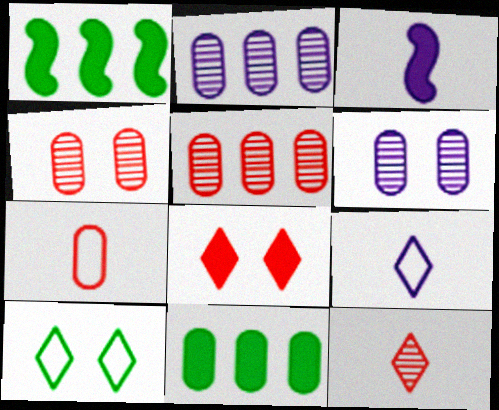[[1, 4, 9], 
[3, 5, 10], 
[3, 8, 11], 
[6, 7, 11]]